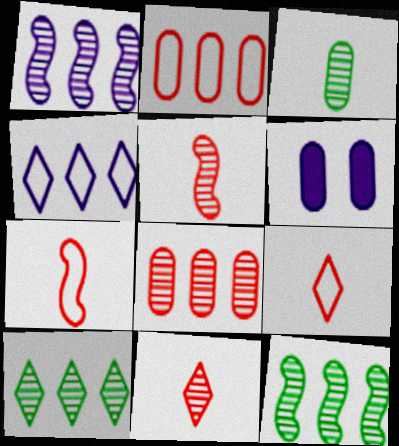[[1, 8, 10], 
[2, 3, 6], 
[6, 7, 10], 
[6, 9, 12]]